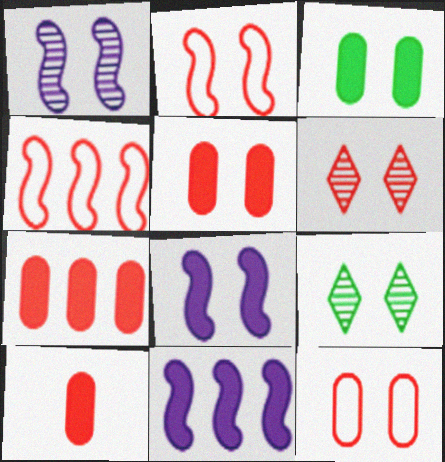[[2, 5, 6], 
[4, 6, 10], 
[5, 7, 10], 
[8, 9, 12]]